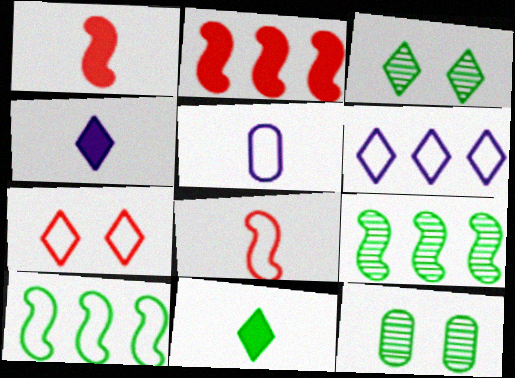[[1, 6, 12], 
[2, 3, 5], 
[5, 7, 10], 
[10, 11, 12]]